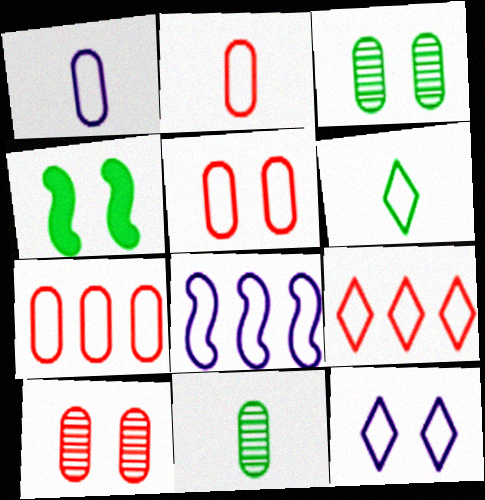[[1, 8, 12], 
[2, 5, 7], 
[4, 10, 12], 
[5, 6, 8], 
[6, 9, 12]]